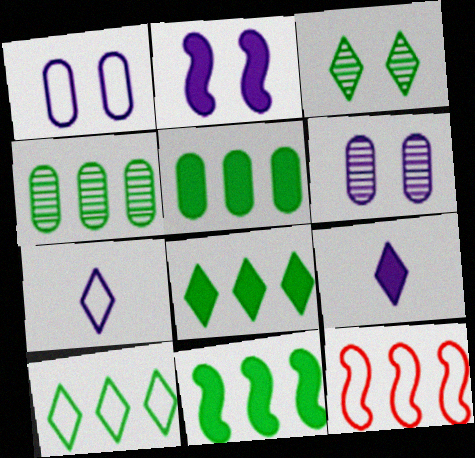[[4, 10, 11], 
[5, 8, 11]]